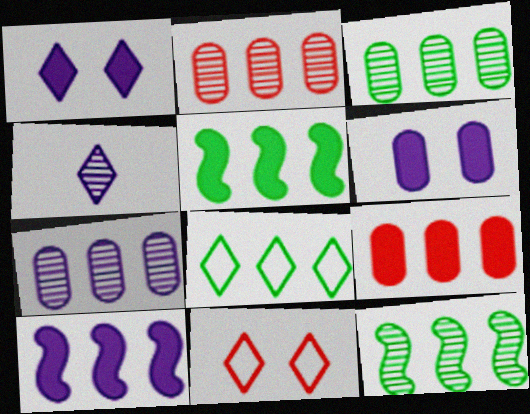[[2, 3, 7], 
[2, 8, 10], 
[3, 5, 8]]